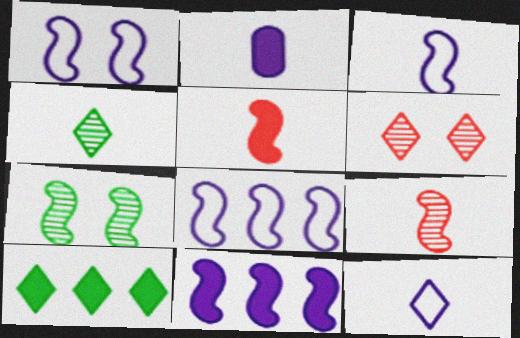[[1, 3, 8], 
[5, 7, 8], 
[6, 10, 12]]